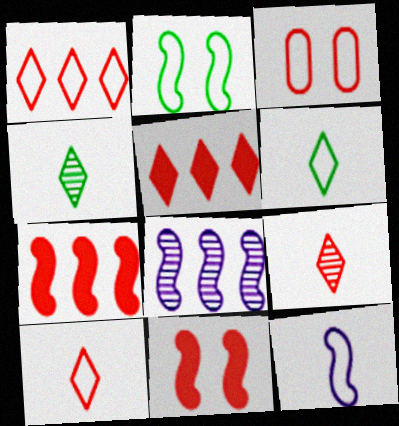[[3, 7, 9]]